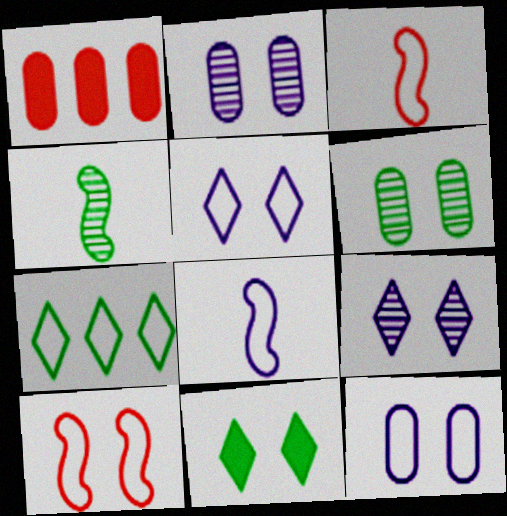[[1, 4, 5], 
[2, 10, 11], 
[3, 7, 12]]